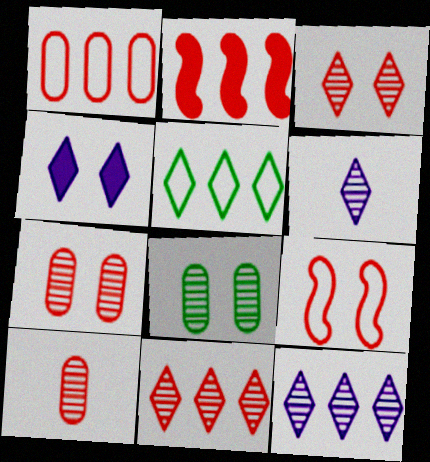[[1, 2, 11], 
[4, 8, 9]]